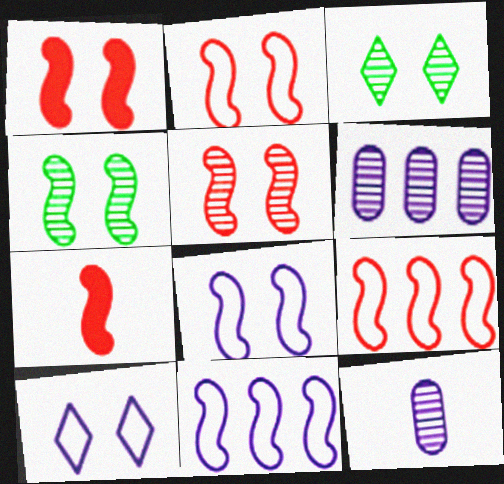[[1, 2, 5], 
[1, 4, 8], 
[4, 7, 11], 
[5, 7, 9]]